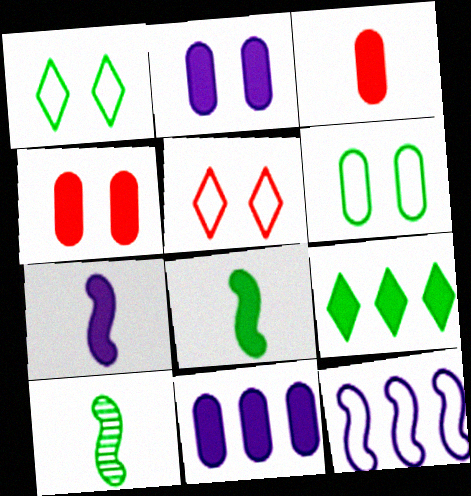[[4, 7, 9], 
[5, 10, 11], 
[6, 9, 10]]